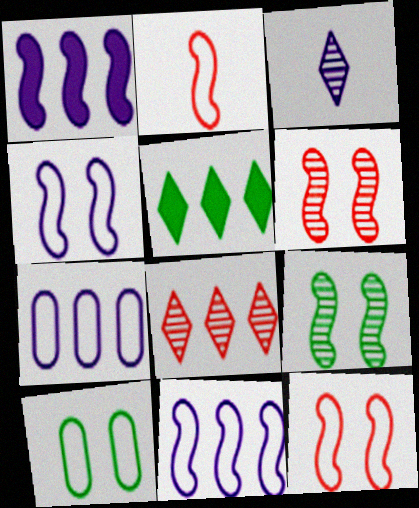[[1, 2, 9]]